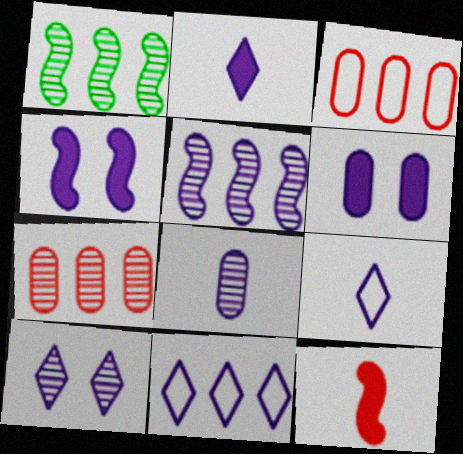[[2, 10, 11], 
[4, 8, 11], 
[5, 6, 9], 
[5, 8, 10]]